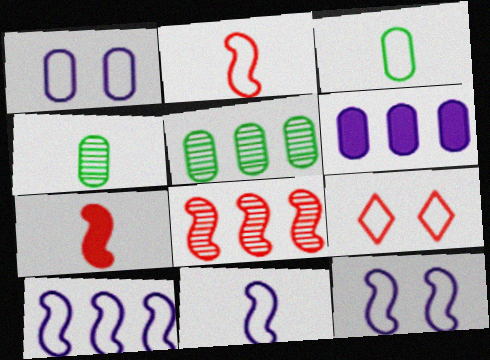[[3, 9, 10], 
[10, 11, 12]]